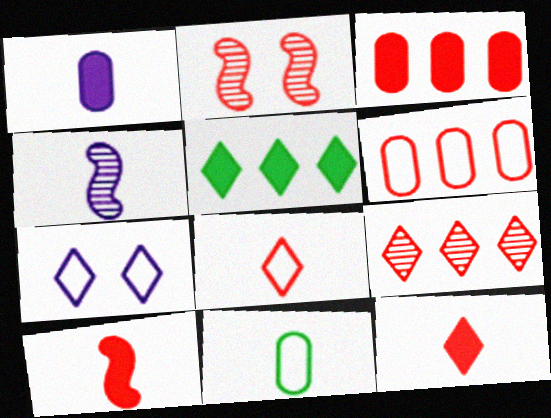[[2, 3, 8], 
[2, 6, 12], 
[4, 11, 12]]